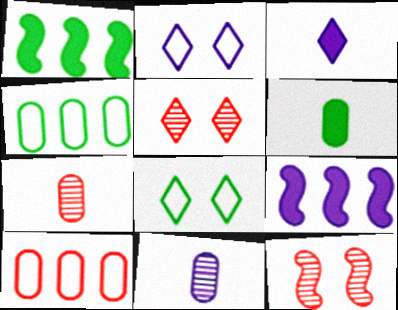[[1, 2, 7], 
[2, 9, 11], 
[3, 4, 12], 
[7, 8, 9]]